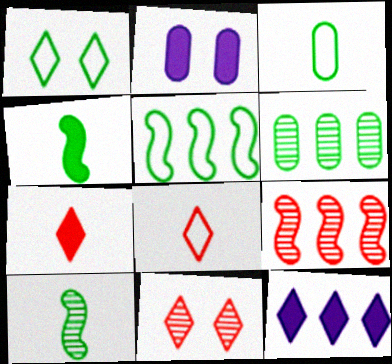[[1, 3, 5], 
[1, 4, 6]]